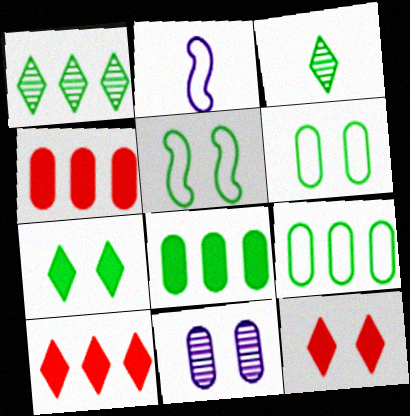[[3, 5, 8], 
[5, 11, 12]]